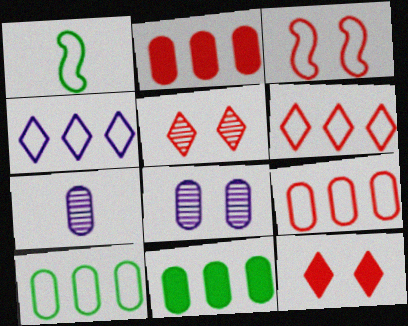[]